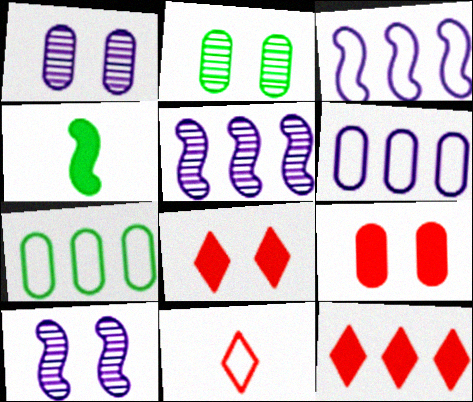[[5, 7, 12]]